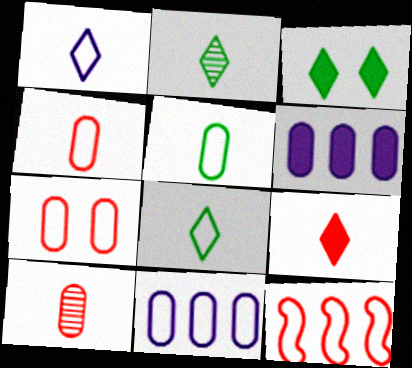[[1, 2, 9], 
[5, 7, 11]]